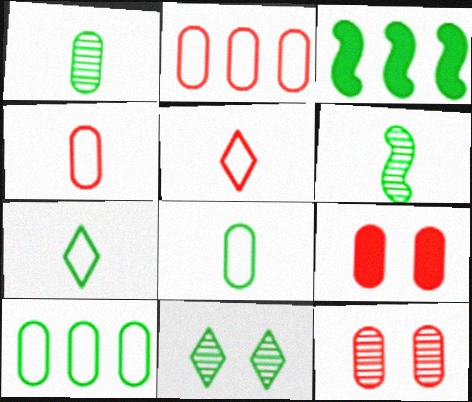[[3, 8, 11]]